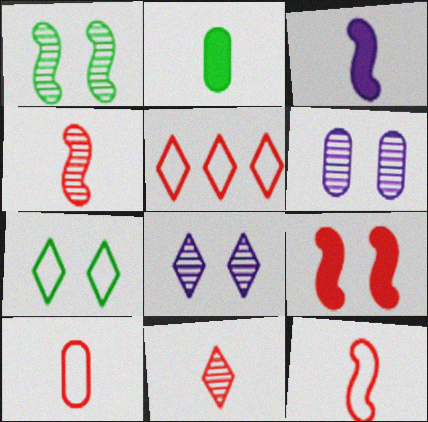[[6, 7, 9]]